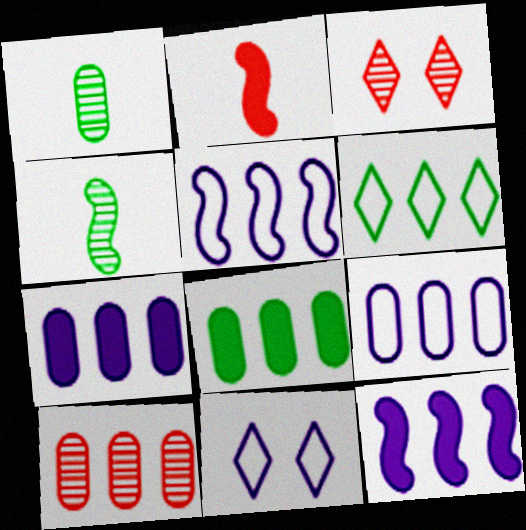[[6, 10, 12], 
[8, 9, 10]]